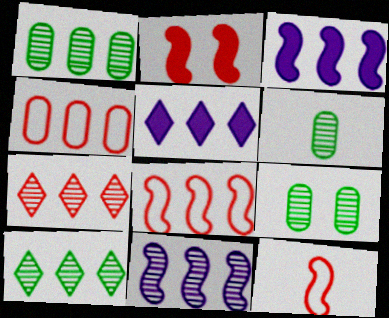[[1, 5, 8], 
[1, 6, 9], 
[1, 7, 11], 
[3, 4, 10], 
[5, 9, 12]]